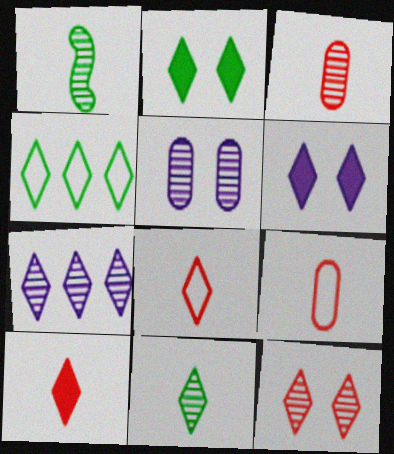[[2, 4, 11], 
[2, 7, 8], 
[7, 11, 12]]